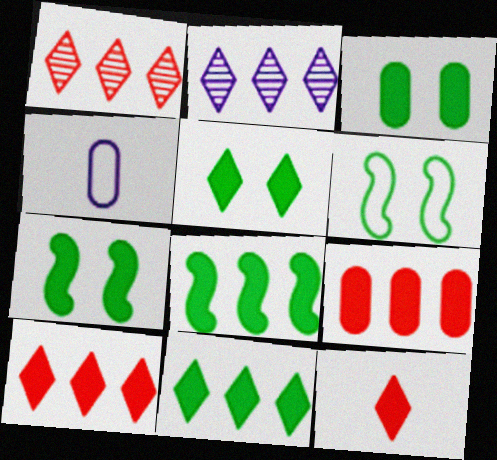[[1, 4, 7], 
[3, 5, 7]]